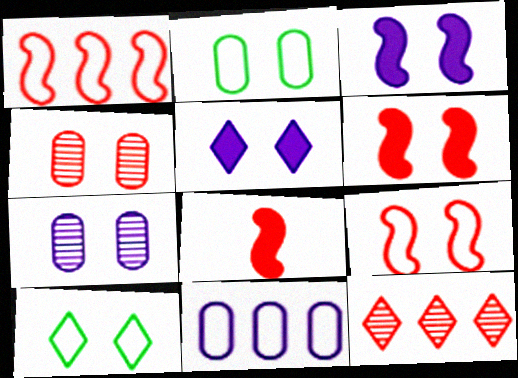[[3, 4, 10], 
[6, 7, 10]]